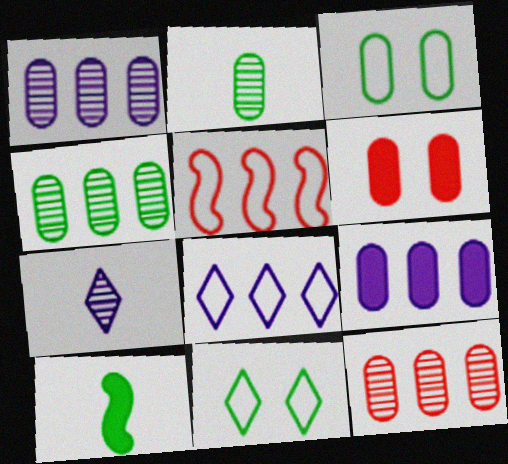[[1, 4, 12], 
[4, 10, 11]]